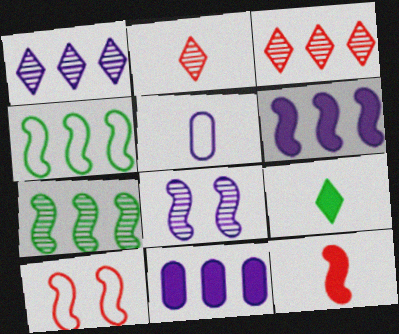[[3, 4, 11], 
[4, 8, 12]]